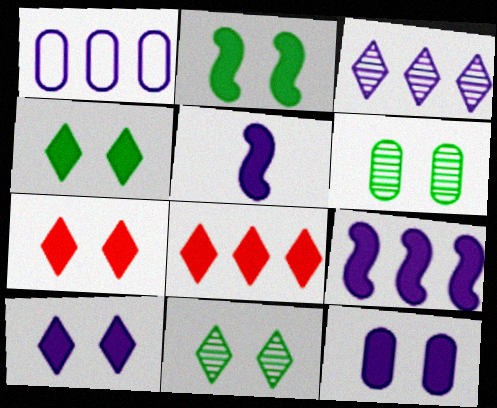[[1, 3, 9], 
[2, 7, 12], 
[4, 7, 10]]